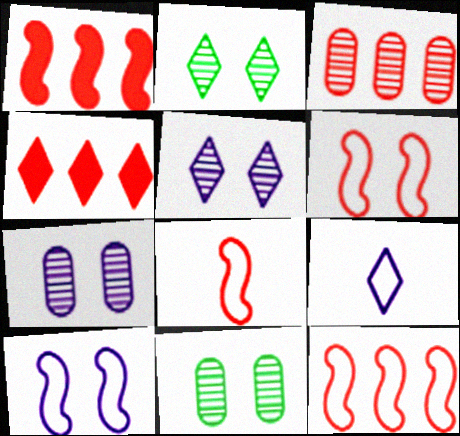[[1, 9, 11], 
[2, 4, 9], 
[3, 4, 12], 
[6, 8, 12]]